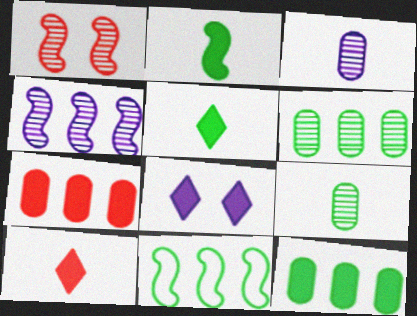[[2, 7, 8]]